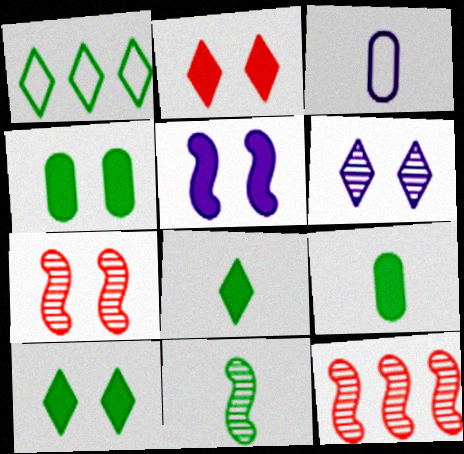[[1, 4, 11], 
[2, 4, 5], 
[3, 10, 12]]